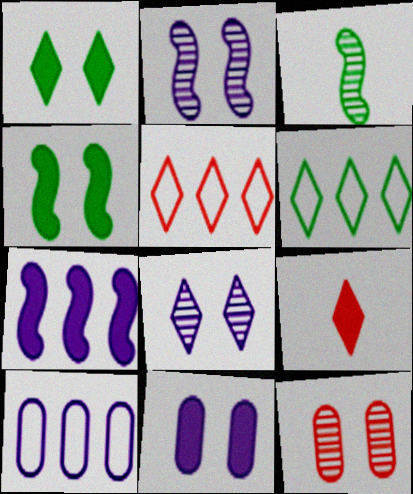[[3, 5, 11], 
[6, 8, 9]]